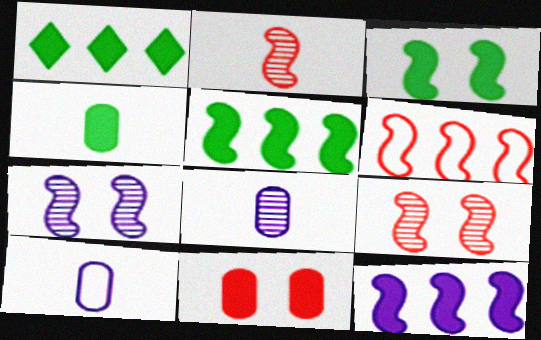[[1, 3, 4], 
[1, 9, 10]]